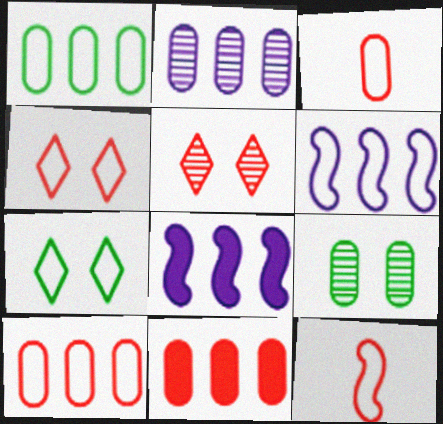[[1, 2, 11], 
[3, 6, 7], 
[4, 10, 12], 
[5, 11, 12]]